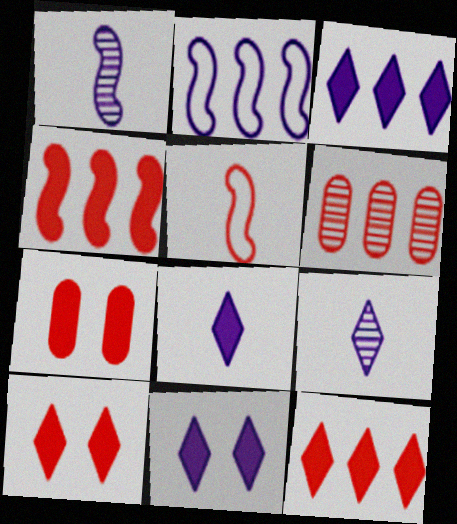[[3, 8, 11], 
[5, 6, 10]]